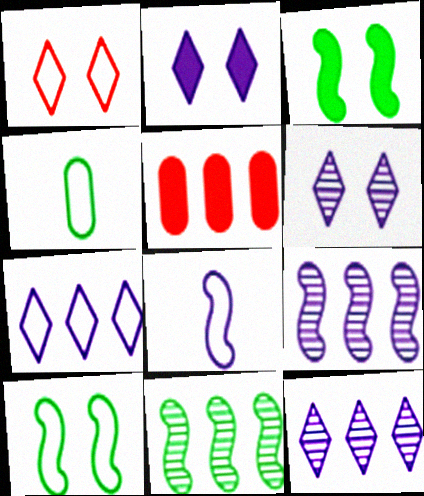[[5, 7, 11]]